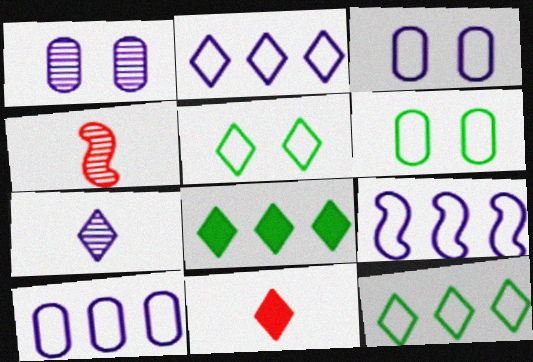[[2, 9, 10], 
[3, 4, 8]]